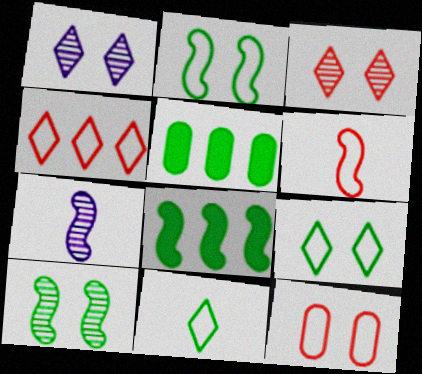[[1, 5, 6], 
[4, 6, 12], 
[5, 10, 11]]